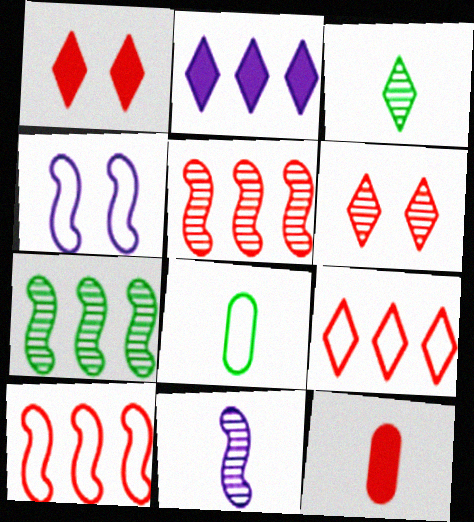[[4, 8, 9], 
[6, 10, 12]]